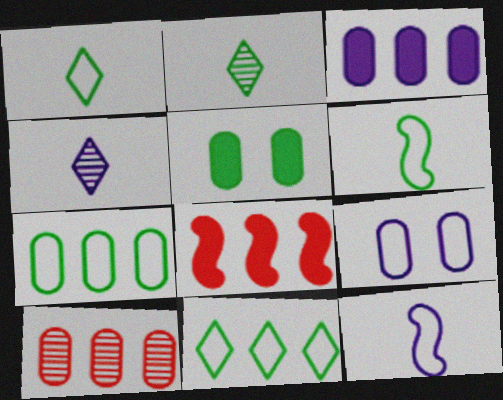[[2, 8, 9], 
[3, 7, 10]]